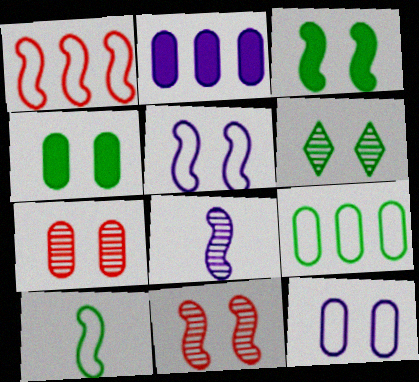[[1, 3, 8], 
[1, 5, 10], 
[3, 5, 11], 
[4, 7, 12]]